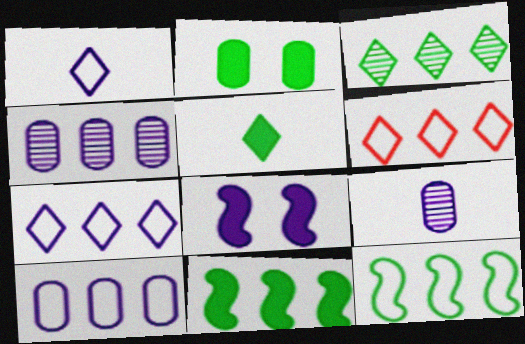[[1, 4, 8], 
[2, 5, 11], 
[4, 6, 11], 
[6, 10, 12], 
[7, 8, 9]]